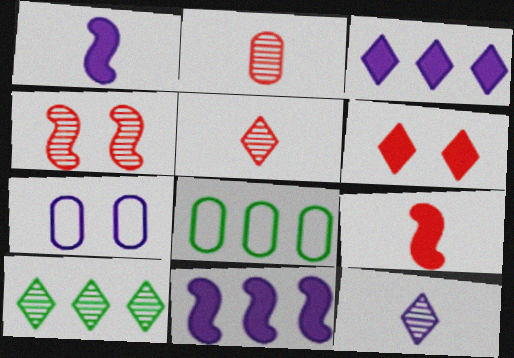[[7, 9, 10], 
[7, 11, 12]]